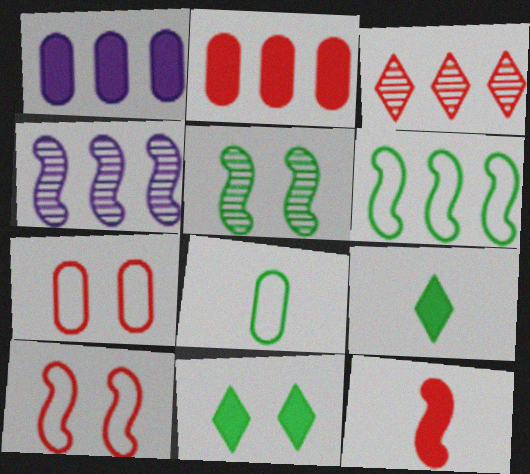[[1, 3, 6], 
[1, 11, 12], 
[3, 7, 12], 
[4, 7, 9]]